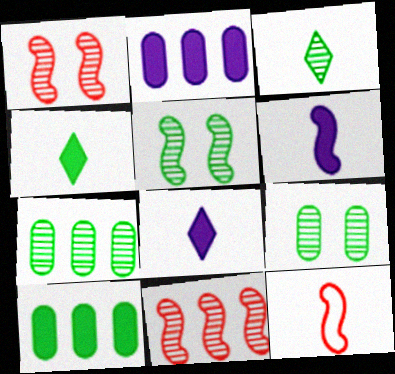[[3, 5, 7]]